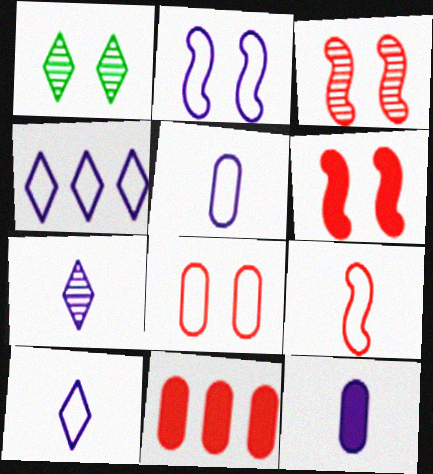[[2, 4, 5]]